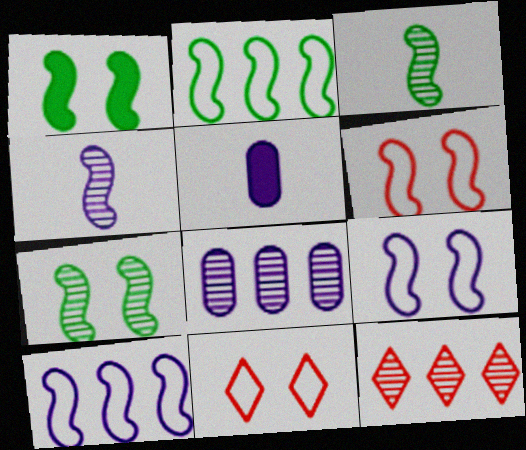[[1, 2, 3]]